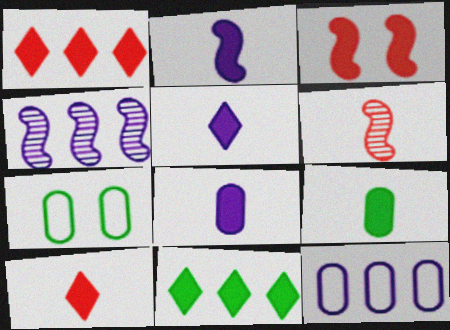[[2, 5, 8], 
[2, 9, 10], 
[3, 8, 11], 
[4, 7, 10]]